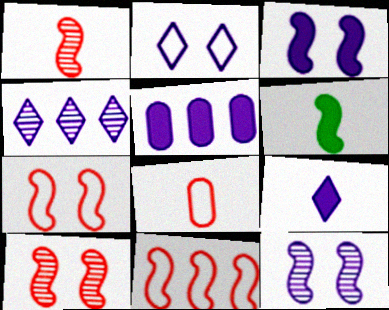[[2, 4, 9], 
[3, 5, 9], 
[6, 11, 12]]